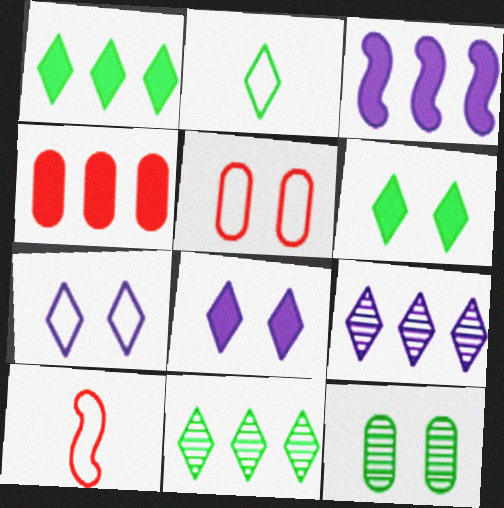[[1, 3, 4], 
[2, 6, 11]]